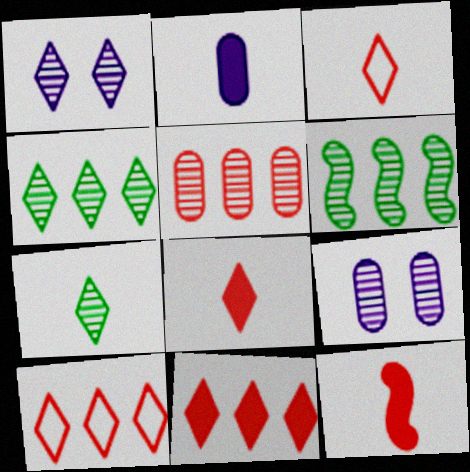[]